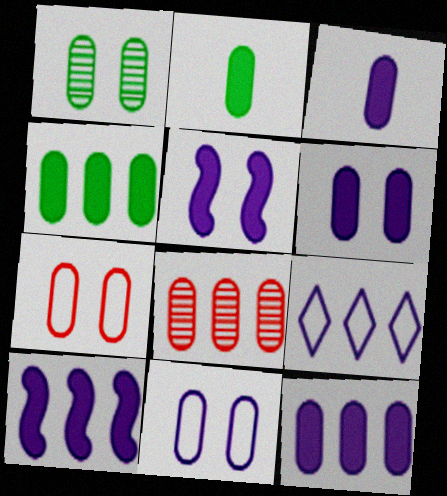[[1, 6, 7], 
[2, 8, 11], 
[3, 6, 12]]